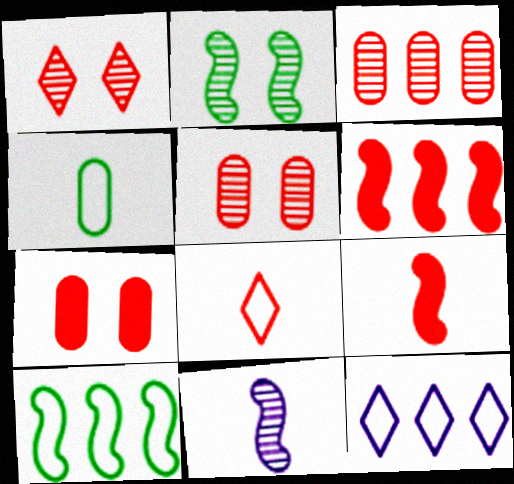[[5, 6, 8]]